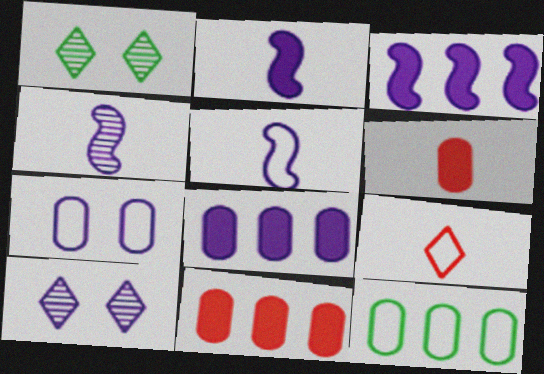[[1, 5, 11], 
[2, 4, 5], 
[5, 8, 10]]